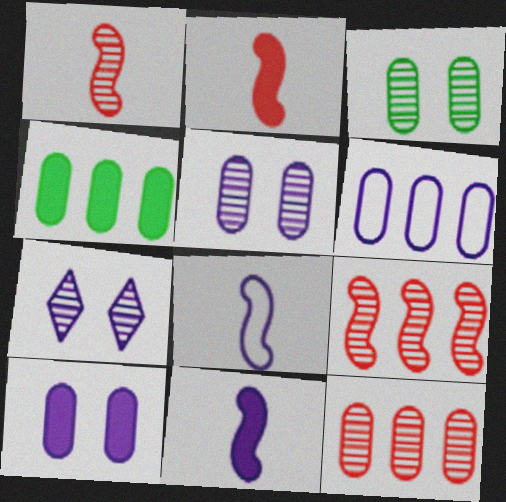[[4, 6, 12], 
[6, 7, 11]]